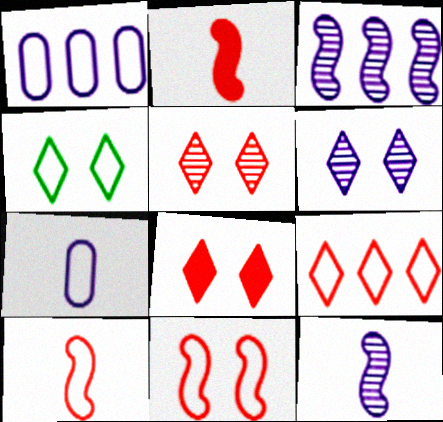[[1, 4, 10], 
[4, 6, 8]]